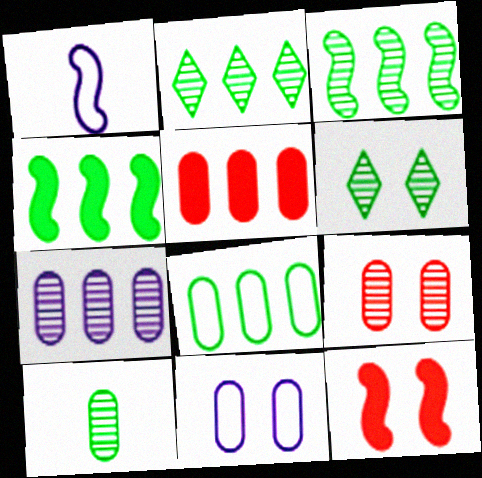[[1, 3, 12], 
[1, 5, 6], 
[2, 4, 8], 
[3, 6, 10], 
[5, 7, 8], 
[5, 10, 11], 
[6, 11, 12], 
[7, 9, 10]]